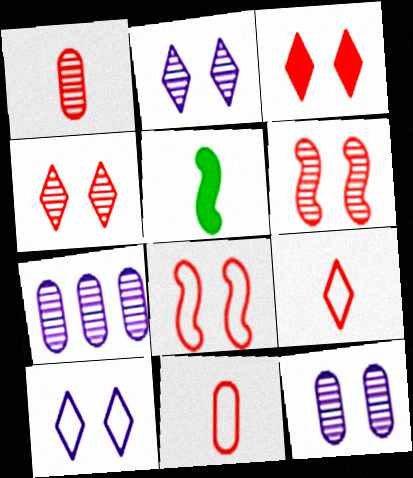[]